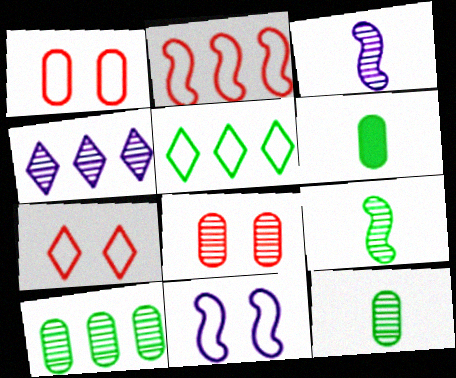[[4, 8, 9]]